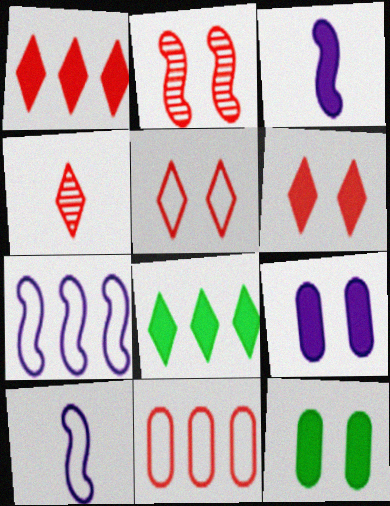[[1, 3, 12], 
[1, 4, 5], 
[4, 7, 12]]